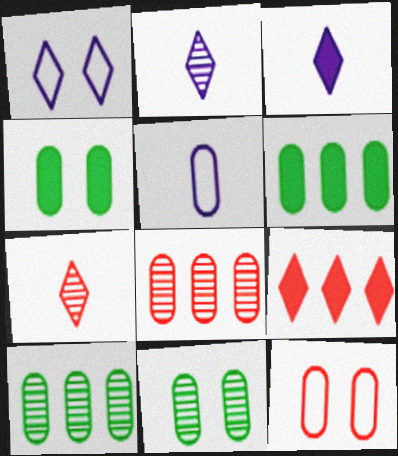[[4, 5, 8]]